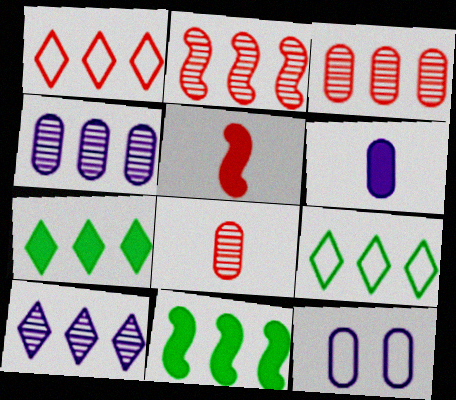[[1, 4, 11], 
[1, 7, 10], 
[4, 6, 12]]